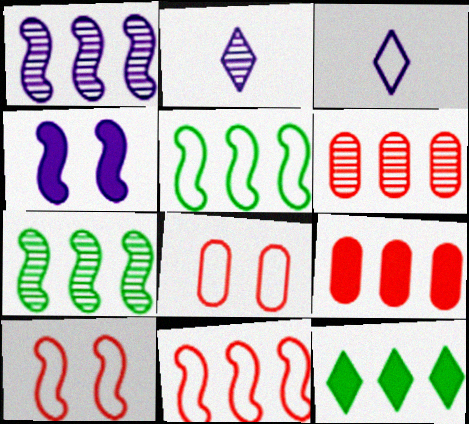[[3, 5, 8]]